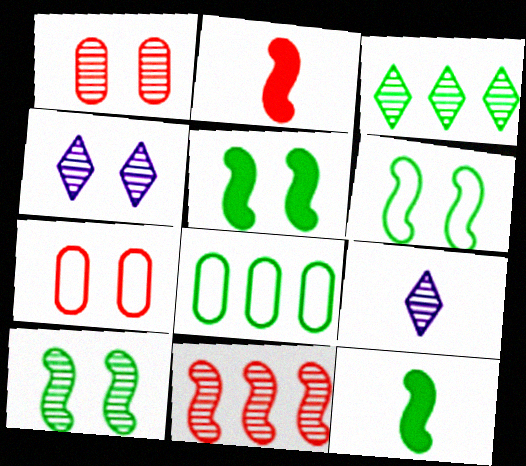[[1, 4, 10], 
[2, 4, 8], 
[4, 5, 7], 
[5, 6, 10]]